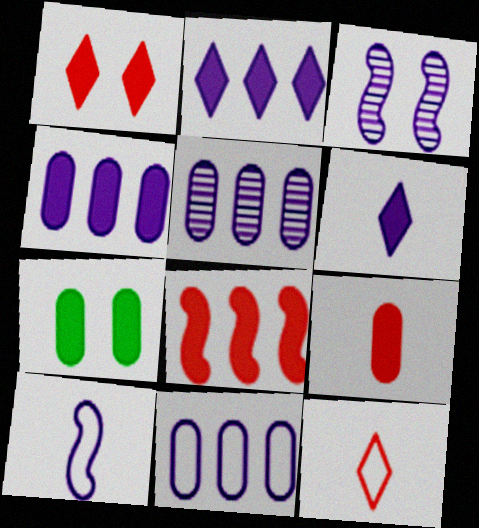[[1, 8, 9], 
[3, 6, 11], 
[4, 5, 11], 
[4, 7, 9], 
[6, 7, 8]]